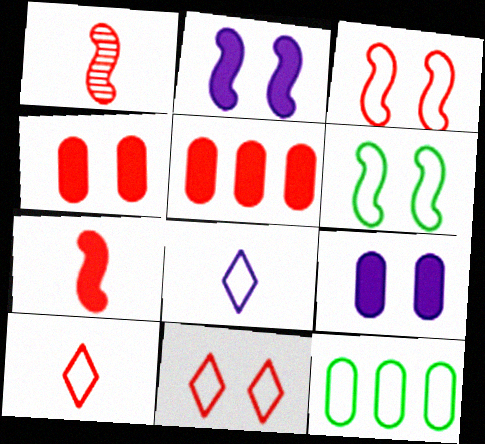[[1, 5, 11], 
[3, 8, 12]]